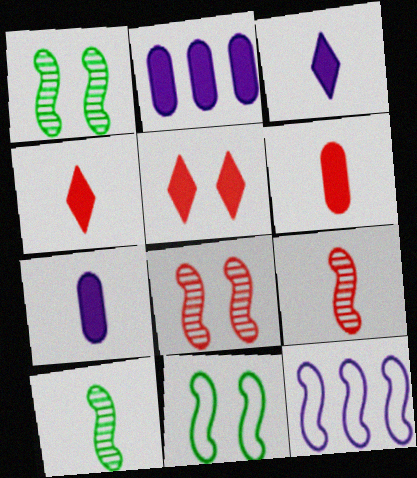[]